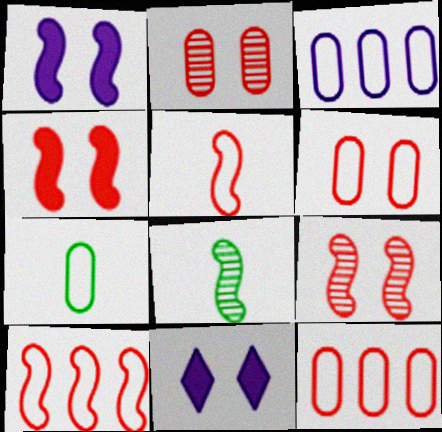[[1, 8, 10], 
[3, 6, 7], 
[8, 11, 12]]